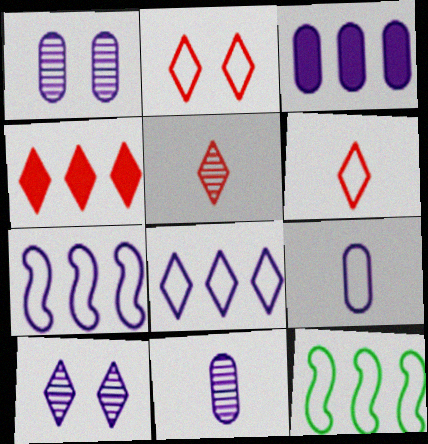[[1, 3, 9], 
[2, 4, 5], 
[2, 9, 12]]